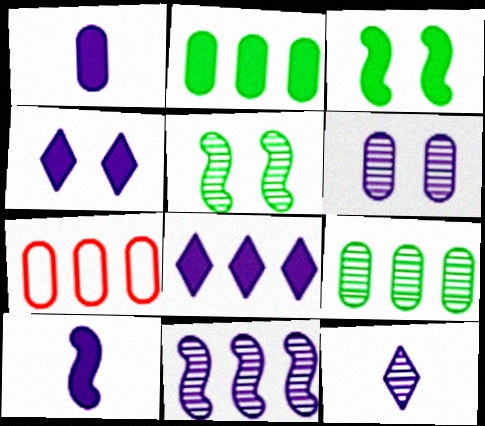[[3, 7, 12], 
[6, 11, 12]]